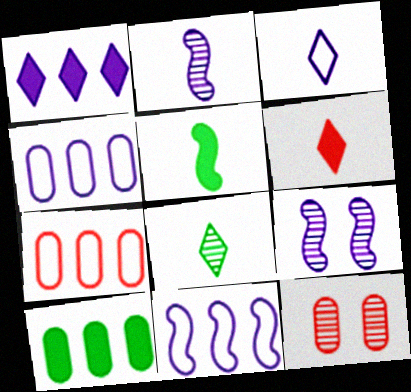[[3, 6, 8]]